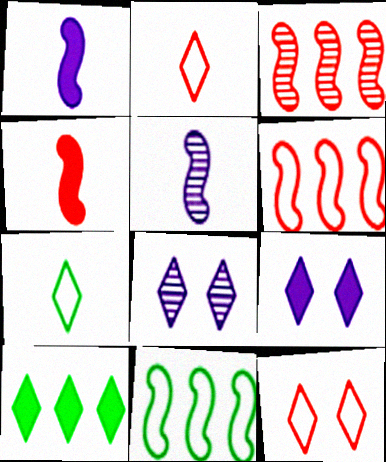[[2, 8, 10]]